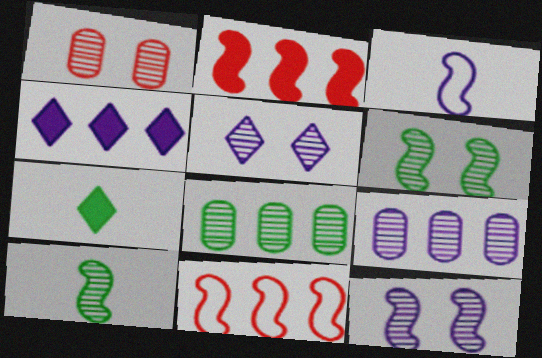[[1, 5, 6], 
[2, 3, 6], 
[4, 8, 11]]